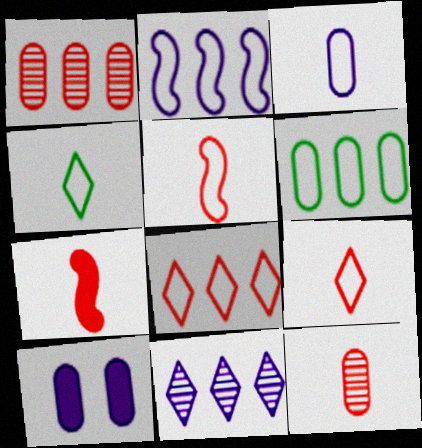[[2, 6, 8], 
[3, 4, 5], 
[6, 10, 12], 
[7, 9, 12]]